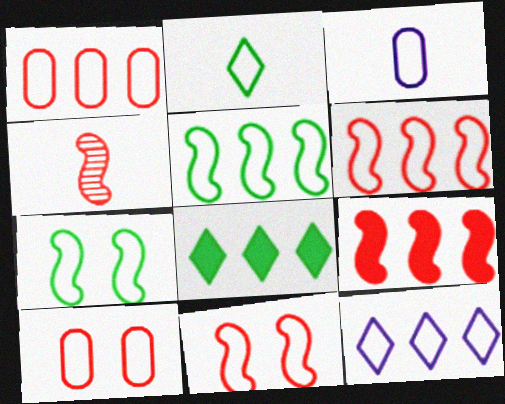[[1, 5, 12], 
[4, 9, 11]]